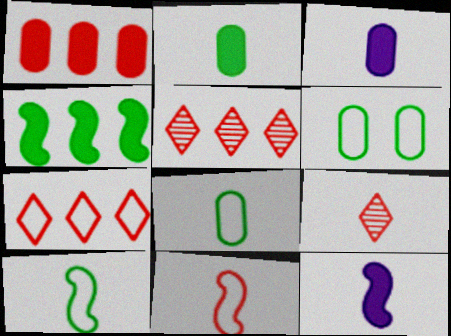[[3, 9, 10], 
[5, 6, 12], 
[8, 9, 12]]